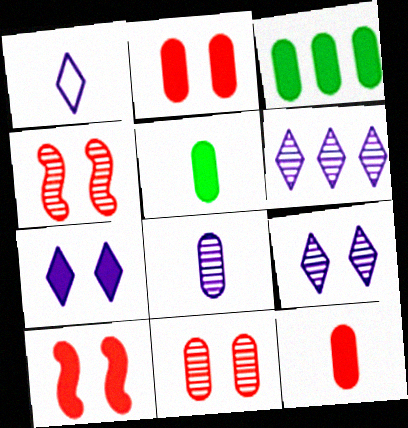[[1, 3, 4], 
[1, 6, 7]]